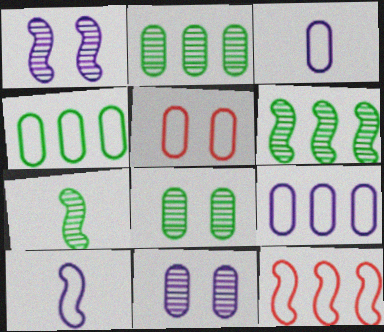[[3, 4, 5]]